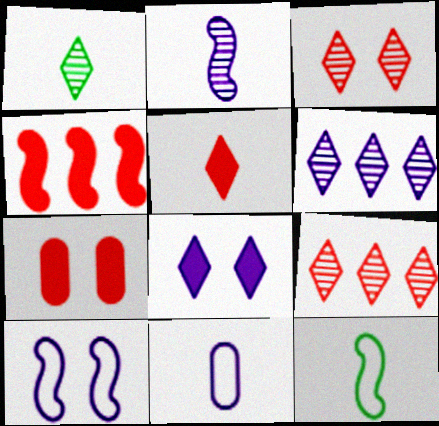[[1, 3, 6], 
[4, 5, 7], 
[6, 7, 12]]